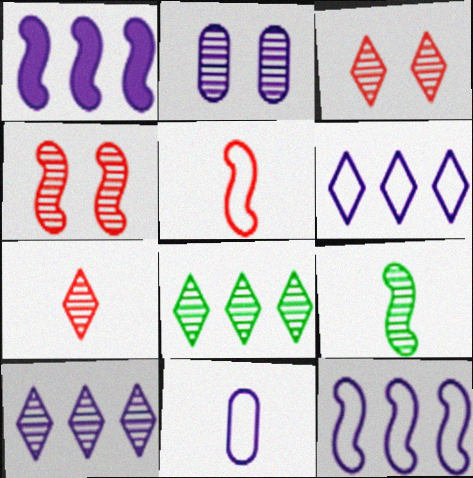[]